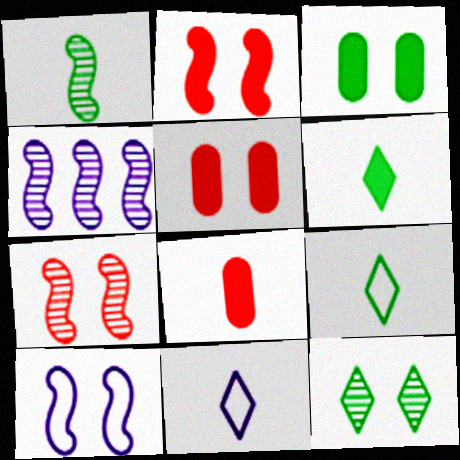[[1, 4, 7], 
[1, 8, 11], 
[4, 5, 9], 
[5, 10, 12]]